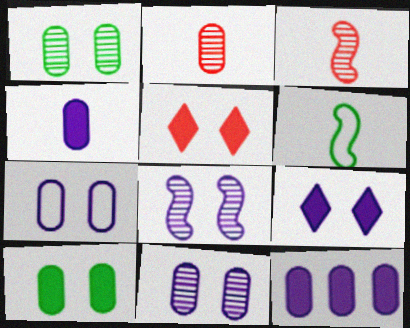[[7, 8, 9]]